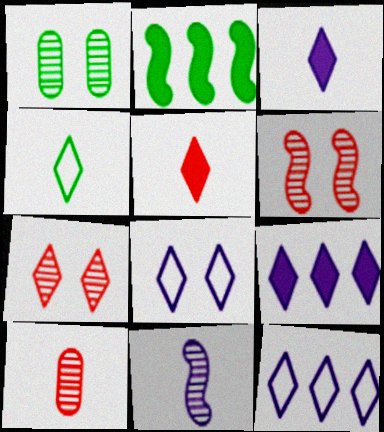[[1, 2, 4], 
[2, 8, 10], 
[4, 7, 9]]